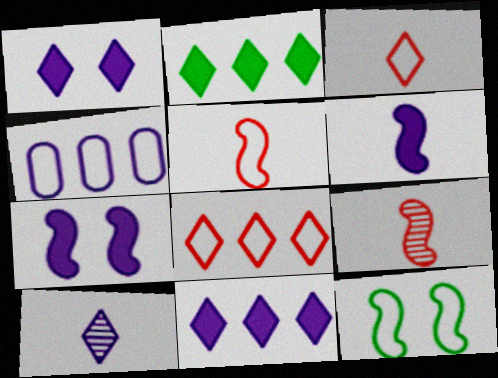[[3, 4, 12], 
[4, 7, 10]]